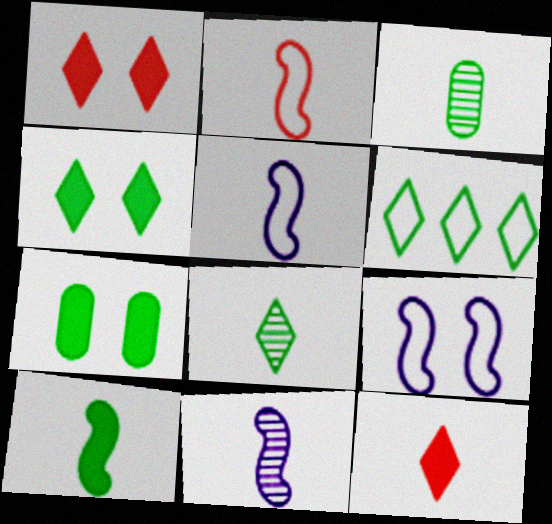[[2, 10, 11], 
[3, 5, 12], 
[4, 6, 8]]